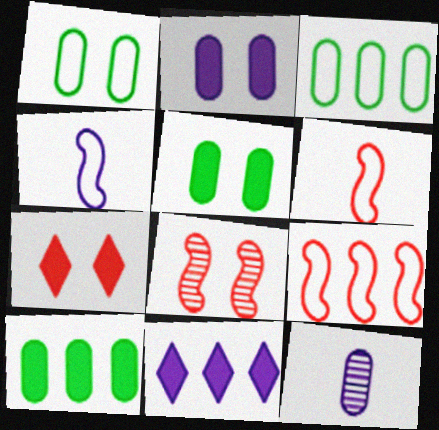[]